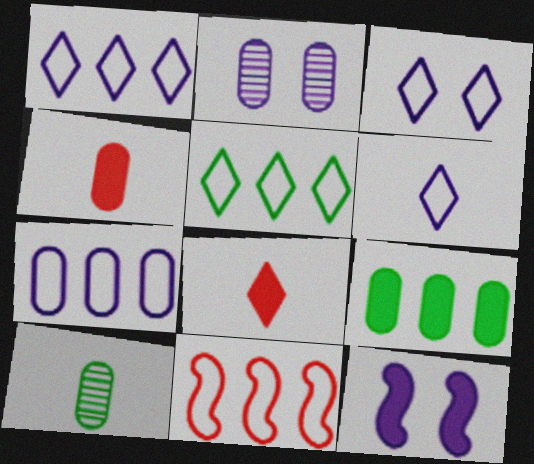[[1, 3, 6], 
[2, 3, 12], 
[5, 7, 11], 
[8, 9, 12]]